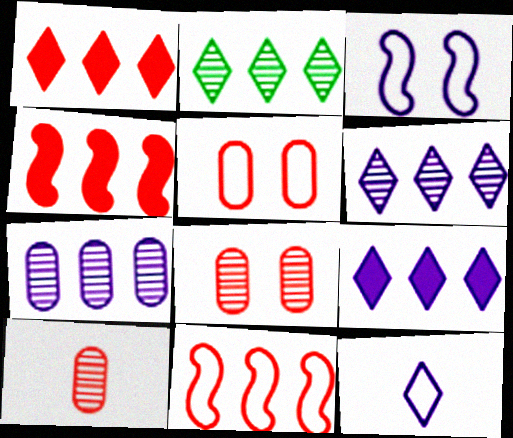[]